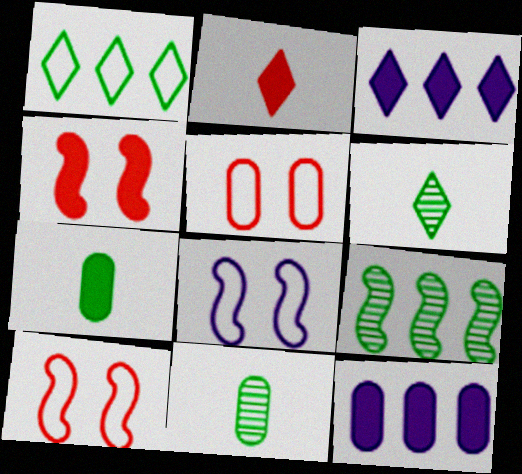[[3, 4, 7], 
[3, 10, 11], 
[5, 11, 12], 
[6, 10, 12]]